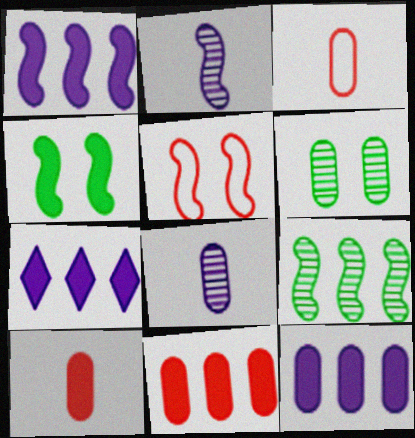[[1, 7, 12], 
[3, 6, 12], 
[4, 7, 10]]